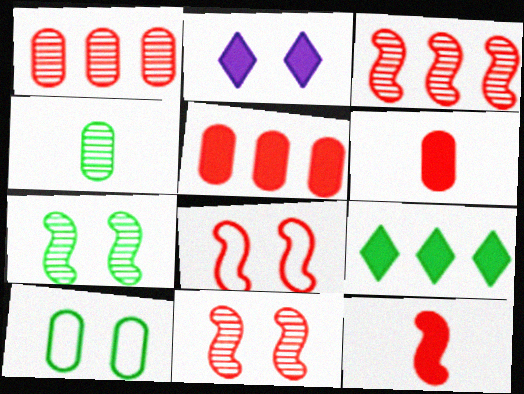[[2, 10, 11], 
[3, 8, 12]]